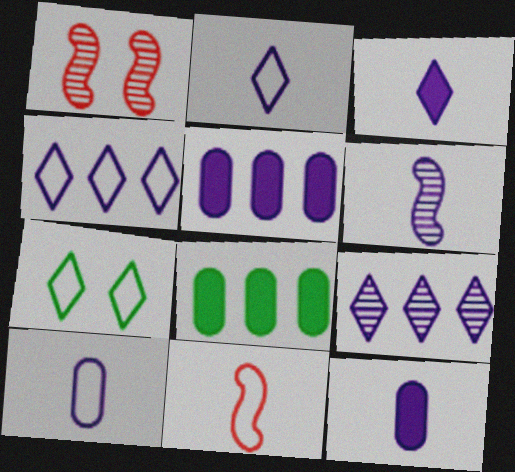[[1, 2, 8], 
[2, 6, 12], 
[3, 6, 10]]